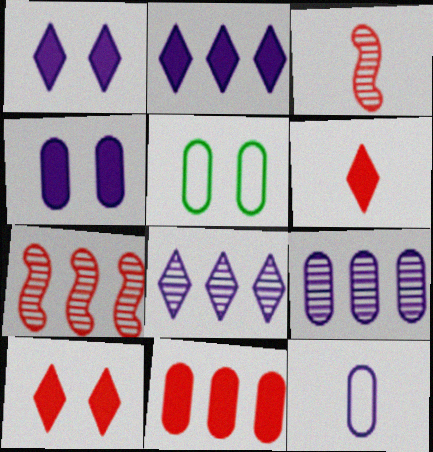[[2, 3, 5], 
[4, 9, 12]]